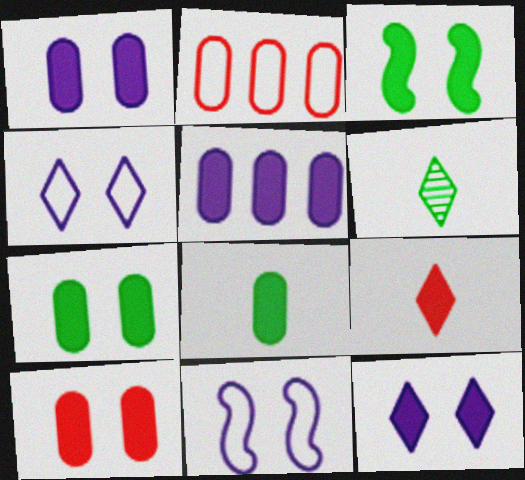[[1, 7, 10], 
[3, 5, 9], 
[3, 10, 12], 
[5, 8, 10]]